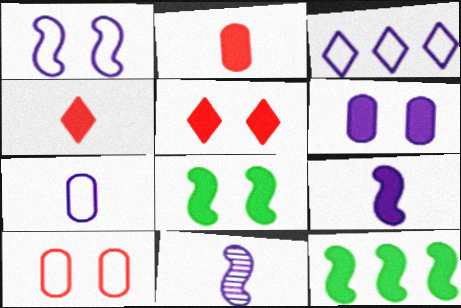[[1, 3, 7], 
[3, 6, 11], 
[4, 6, 12], 
[5, 6, 8]]